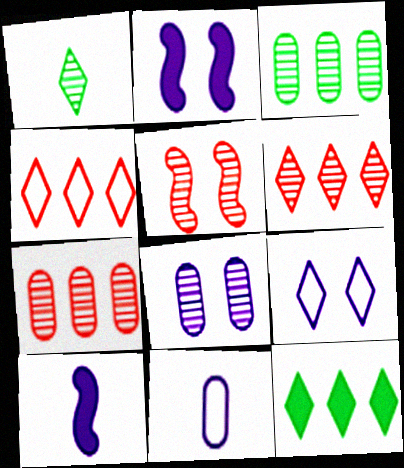[[2, 8, 9], 
[5, 11, 12]]